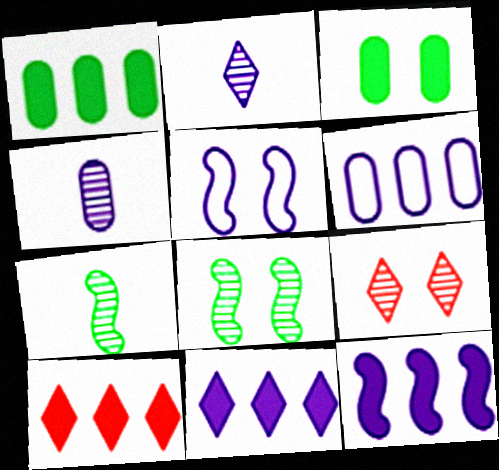[[1, 10, 12], 
[3, 5, 9], 
[4, 5, 11]]